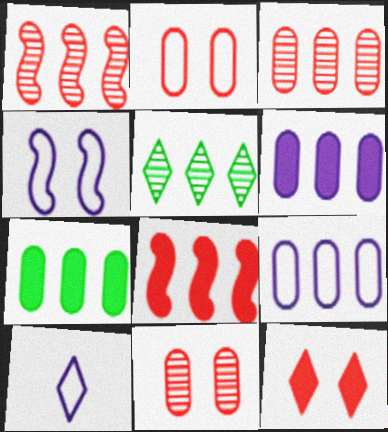[[3, 7, 9], 
[4, 9, 10], 
[5, 8, 9], 
[5, 10, 12]]